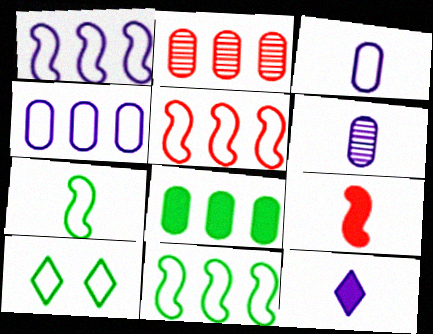[[1, 5, 11], 
[2, 4, 8], 
[3, 5, 10]]